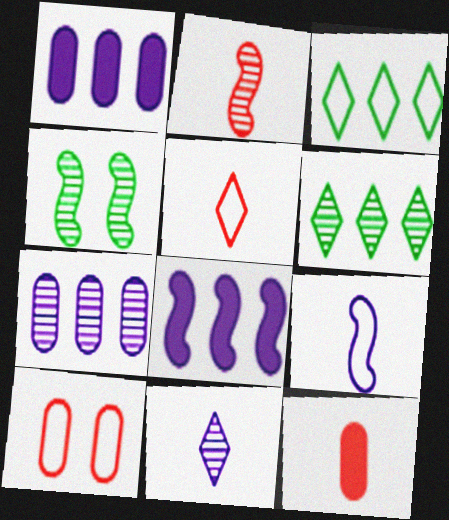[[1, 4, 5], 
[2, 5, 12], 
[3, 9, 10]]